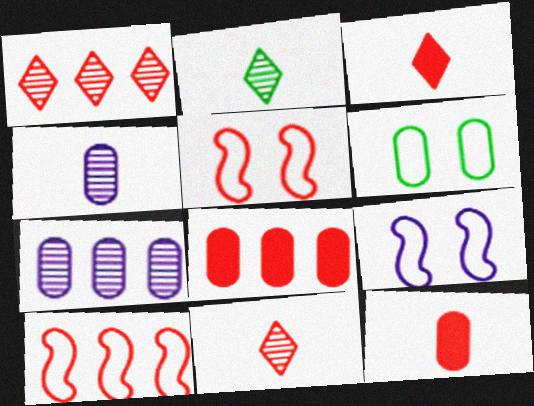[[1, 5, 12], 
[1, 8, 10], 
[2, 8, 9], 
[4, 6, 8], 
[5, 8, 11], 
[6, 7, 12]]